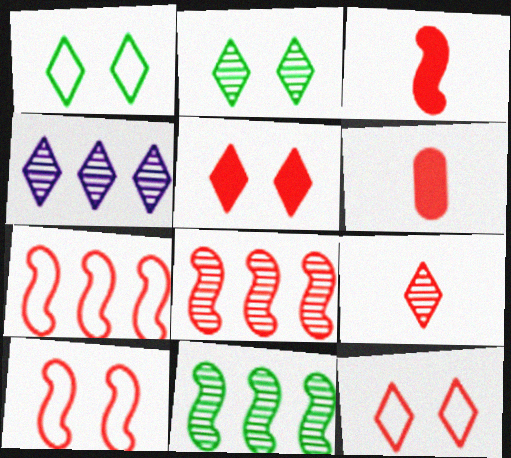[[2, 4, 9], 
[3, 8, 10], 
[6, 8, 12]]